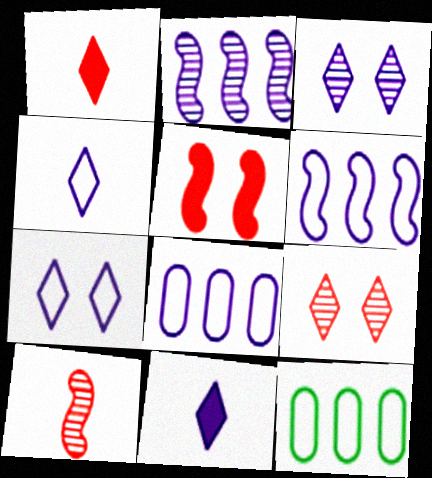[]